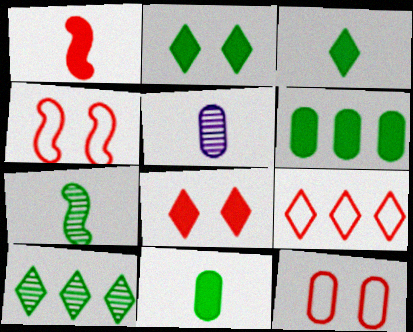[[5, 6, 12]]